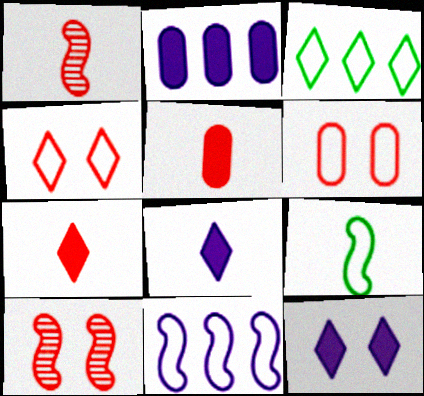[]